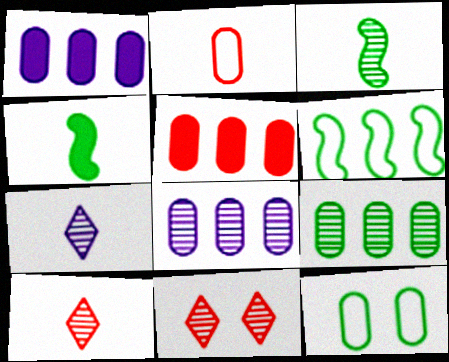[[2, 4, 7], 
[3, 8, 11]]